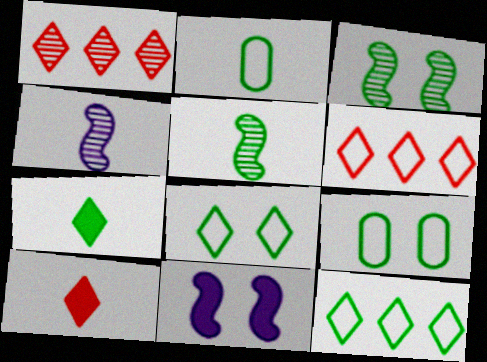[[1, 2, 11], 
[2, 4, 10], 
[2, 5, 7]]